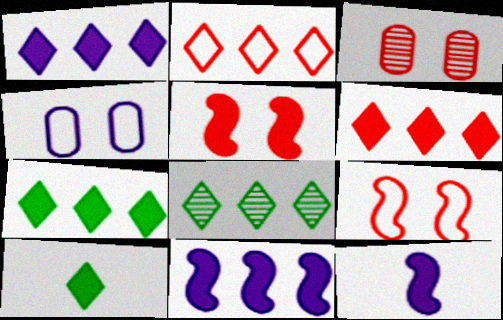[[1, 2, 8], 
[1, 6, 7]]